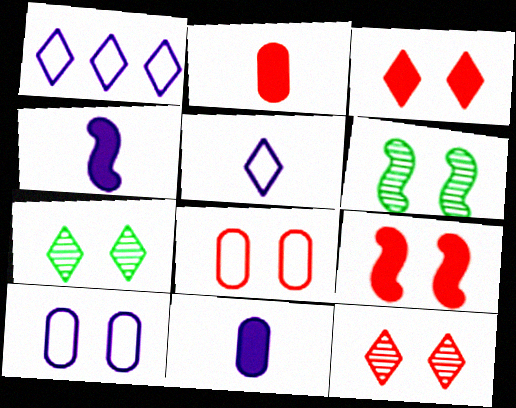[[1, 2, 6], 
[3, 6, 10], 
[7, 9, 10], 
[8, 9, 12]]